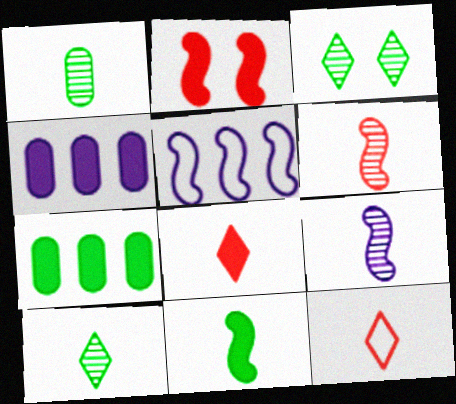[]